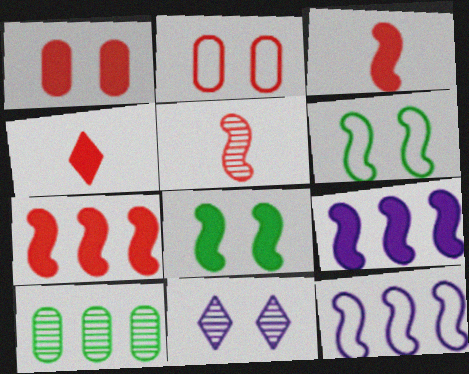[[1, 4, 7], 
[1, 6, 11], 
[2, 8, 11], 
[3, 8, 9], 
[5, 6, 9], 
[5, 8, 12], 
[5, 10, 11]]